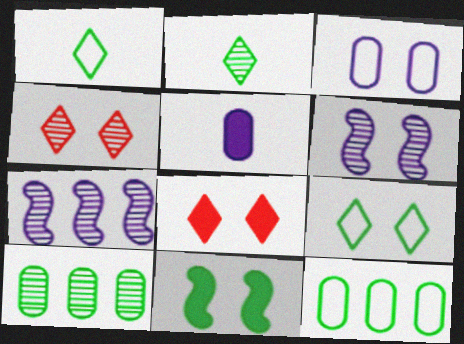[[1, 10, 11], 
[2, 11, 12], 
[3, 4, 11]]